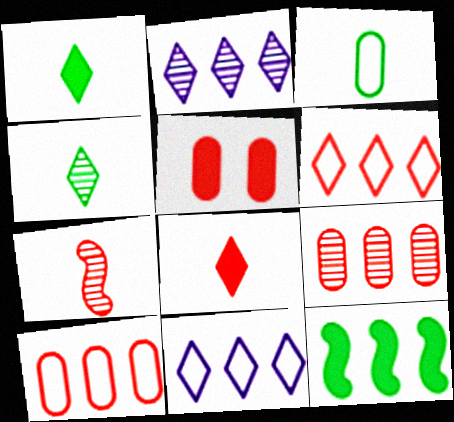[[2, 10, 12], 
[5, 6, 7], 
[9, 11, 12]]